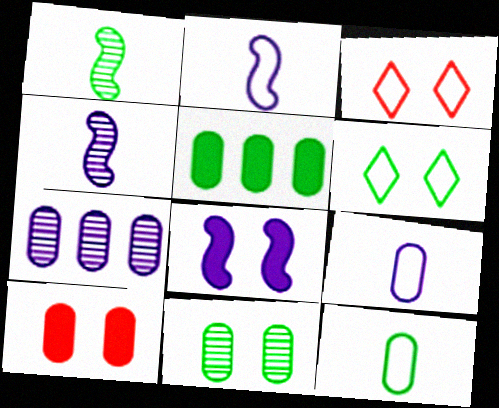[[1, 5, 6], 
[3, 4, 5], 
[3, 8, 11], 
[5, 11, 12], 
[7, 10, 12]]